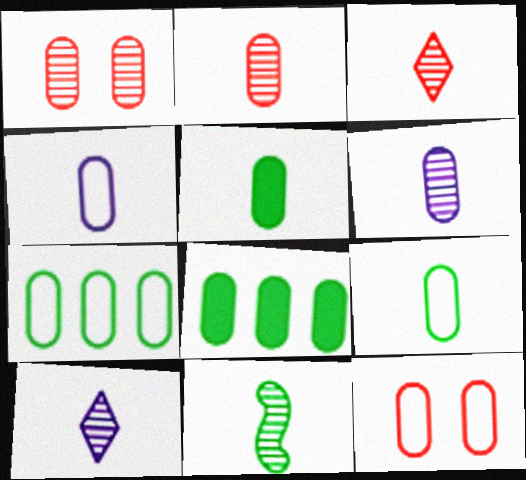[[1, 4, 8], 
[2, 4, 5], 
[2, 10, 11], 
[3, 6, 11], 
[4, 7, 12], 
[6, 8, 12]]